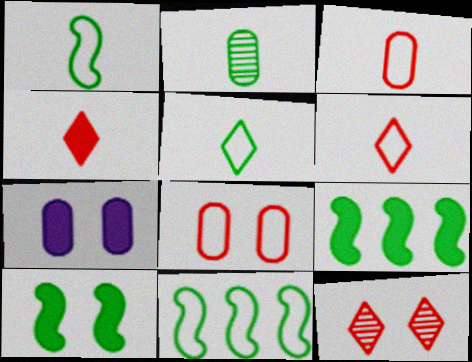[[4, 7, 9]]